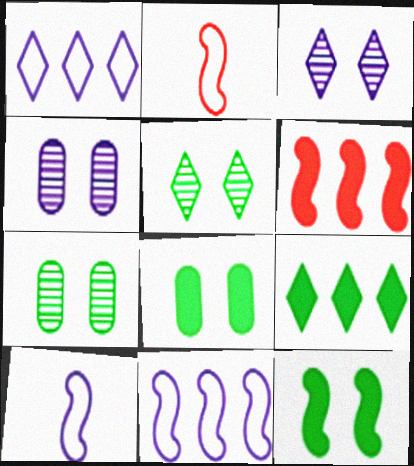[[2, 4, 9]]